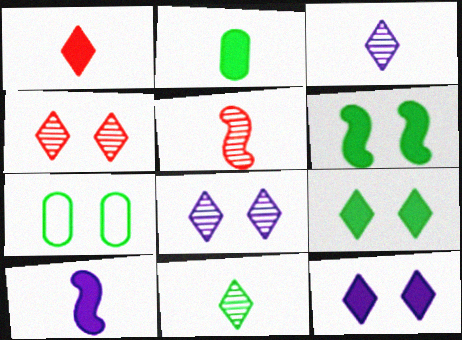[[1, 2, 10]]